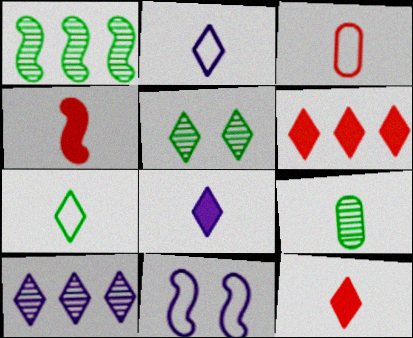[[1, 4, 11], 
[1, 5, 9], 
[2, 4, 9], 
[2, 5, 6], 
[6, 9, 11]]